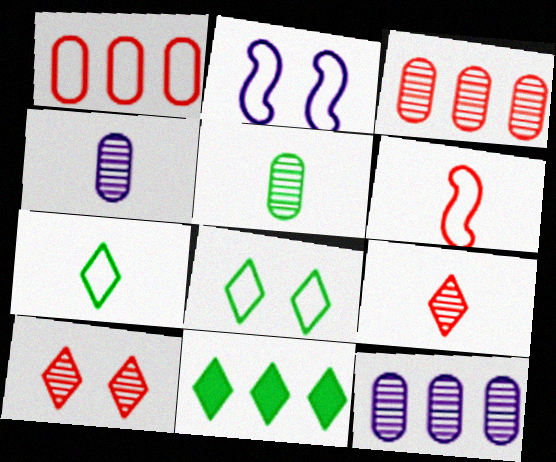[[1, 2, 7]]